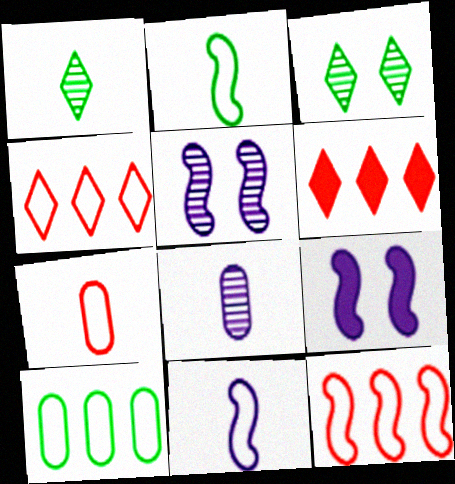[]